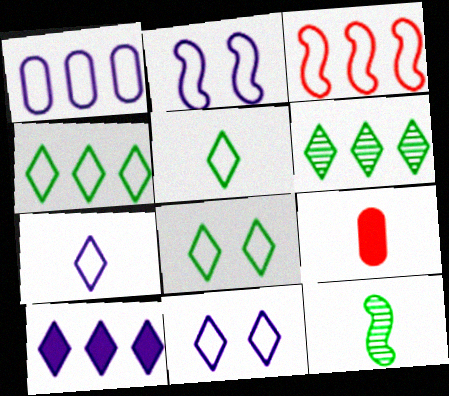[[1, 2, 7], 
[1, 3, 4], 
[2, 6, 9], 
[4, 5, 8], 
[7, 9, 12]]